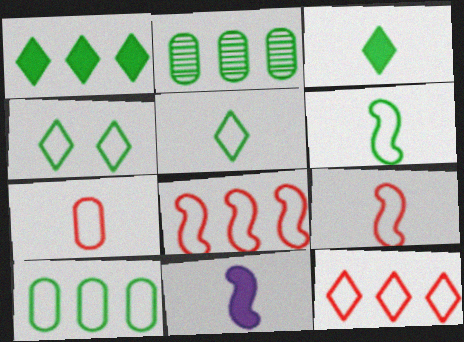[[4, 6, 10]]